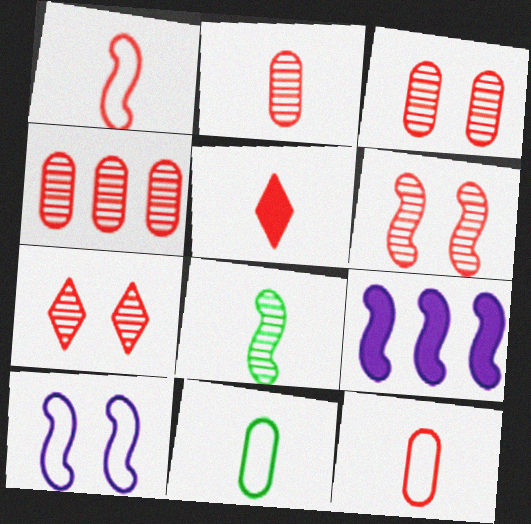[[1, 2, 5], 
[2, 3, 4], 
[3, 6, 7], 
[7, 9, 11]]